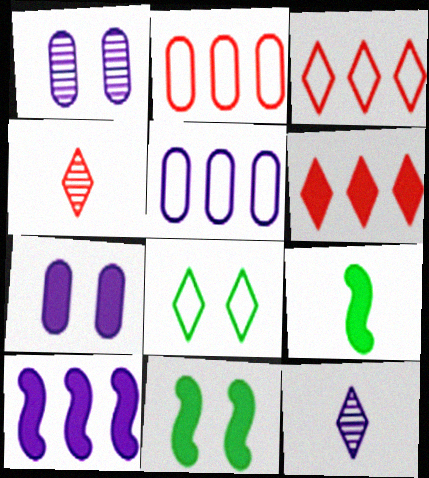[[1, 3, 9], 
[2, 11, 12], 
[4, 5, 11], 
[6, 7, 9], 
[6, 8, 12]]